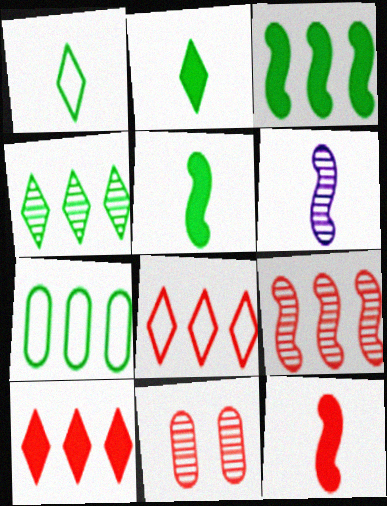[[3, 4, 7], 
[4, 6, 11], 
[8, 11, 12]]